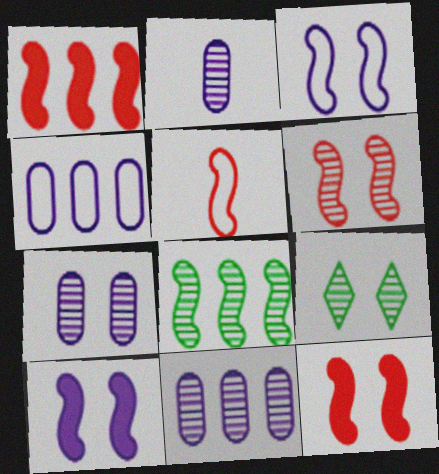[[1, 5, 6], 
[2, 7, 11], 
[5, 8, 10], 
[6, 7, 9]]